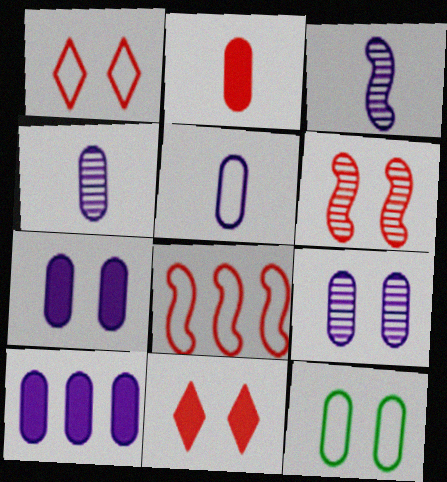[[5, 9, 10]]